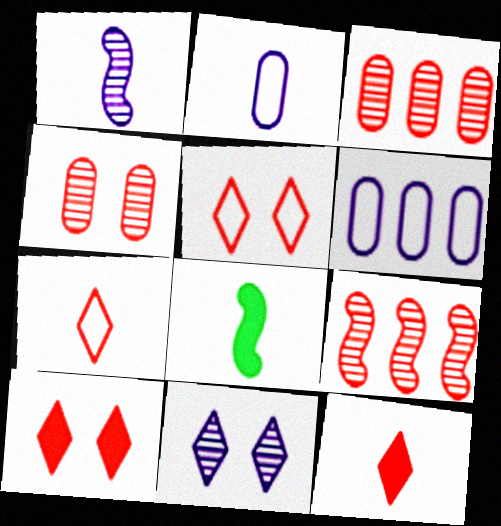[]